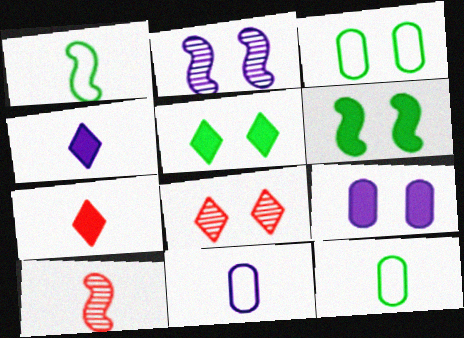[[4, 10, 12]]